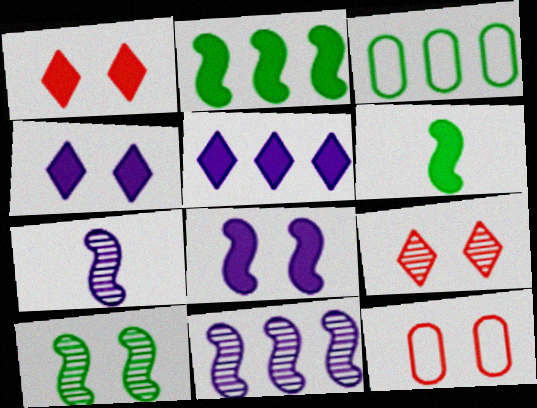[[1, 3, 7], 
[4, 10, 12]]